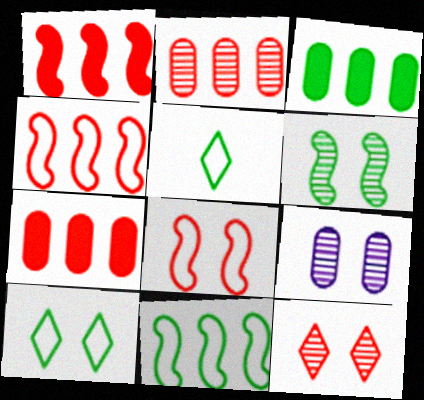[[1, 5, 9], 
[3, 5, 6], 
[6, 9, 12]]